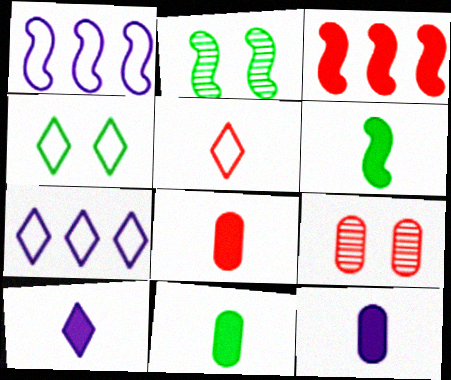[[2, 7, 8], 
[3, 5, 9], 
[4, 5, 7], 
[6, 7, 9], 
[6, 8, 10], 
[8, 11, 12]]